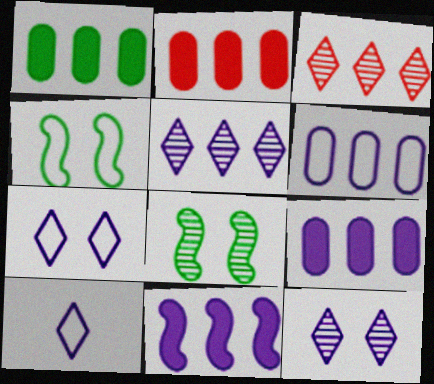[[1, 2, 9], 
[2, 8, 10], 
[5, 6, 11]]